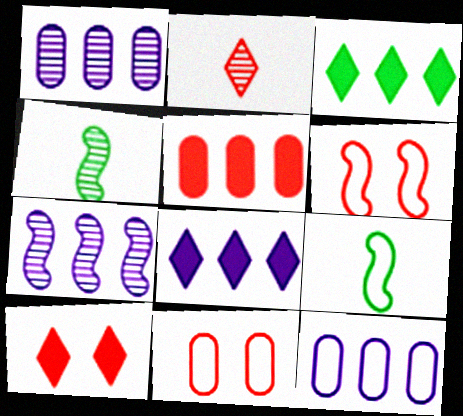[[1, 9, 10], 
[2, 5, 6], 
[4, 8, 11], 
[4, 10, 12], 
[7, 8, 12]]